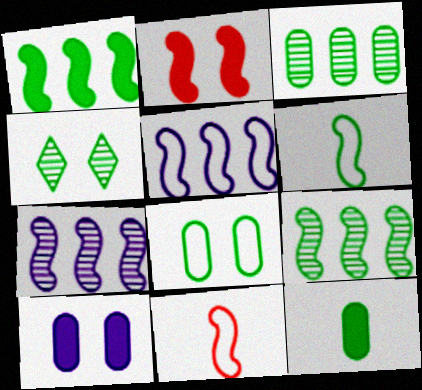[[2, 6, 7], 
[3, 8, 12]]